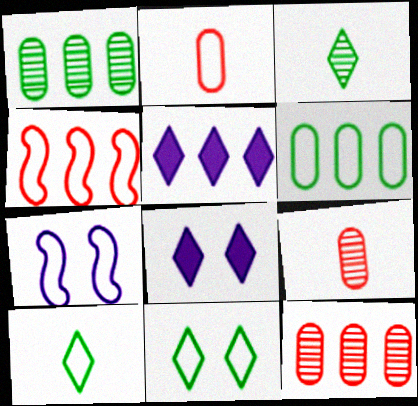[[1, 4, 5]]